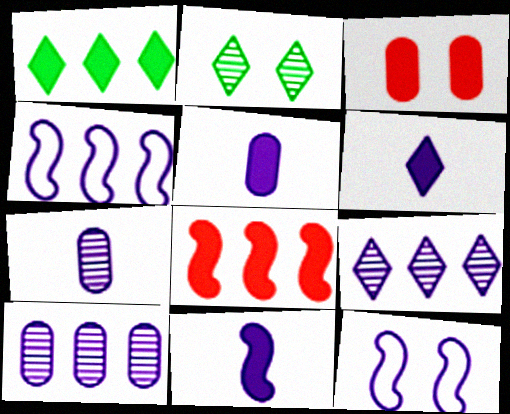[[1, 3, 11], 
[2, 3, 12], 
[5, 6, 11], 
[5, 9, 12], 
[6, 10, 12]]